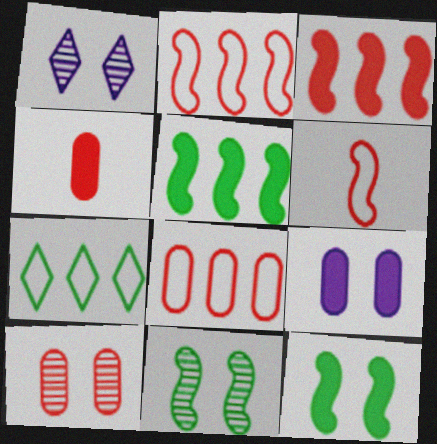[[1, 10, 11], 
[4, 8, 10]]